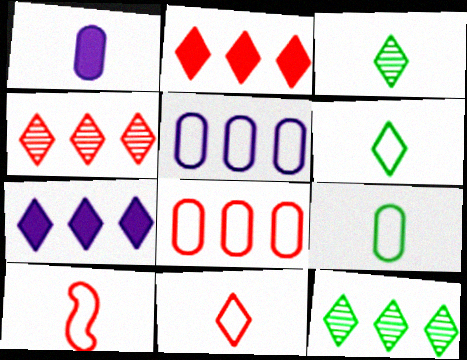[[1, 3, 10]]